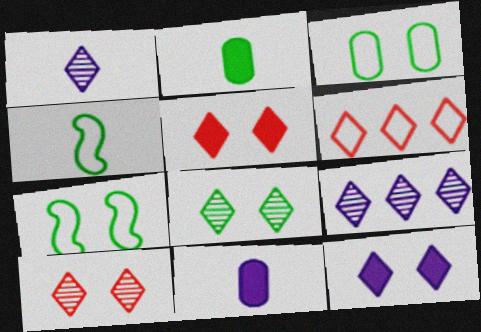[]